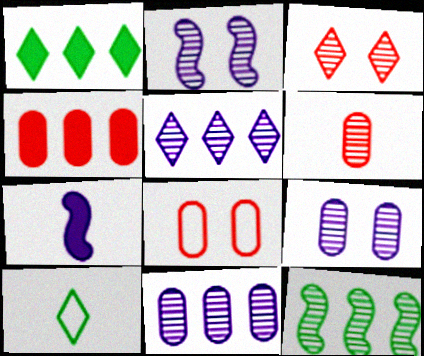[[2, 4, 10], 
[4, 6, 8], 
[6, 7, 10]]